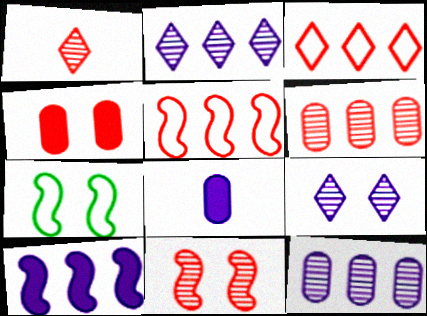[[1, 4, 5], 
[1, 6, 11], 
[4, 7, 9]]